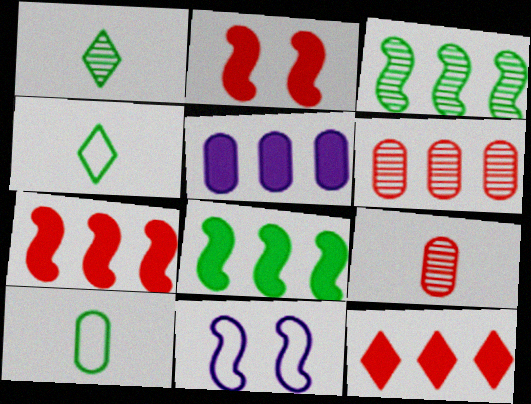[[5, 8, 12]]